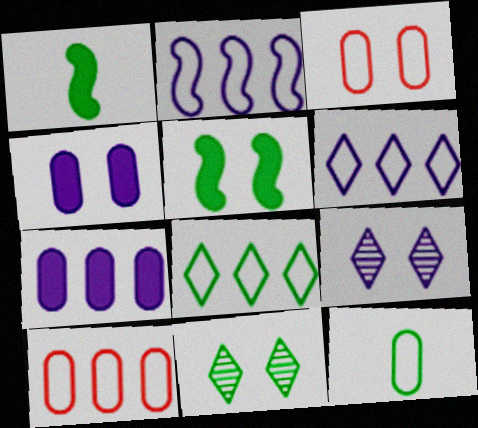[[1, 9, 10], 
[2, 8, 10], 
[3, 5, 9]]